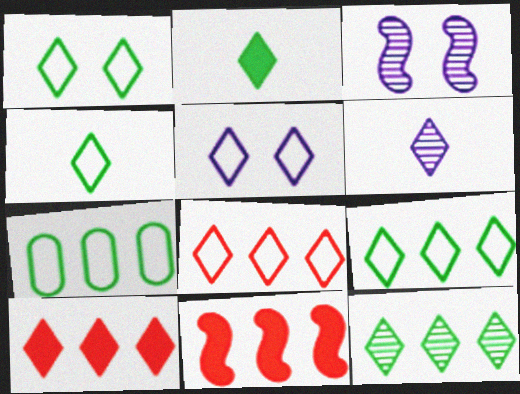[[1, 2, 12], 
[1, 4, 9], 
[1, 6, 10], 
[4, 5, 8]]